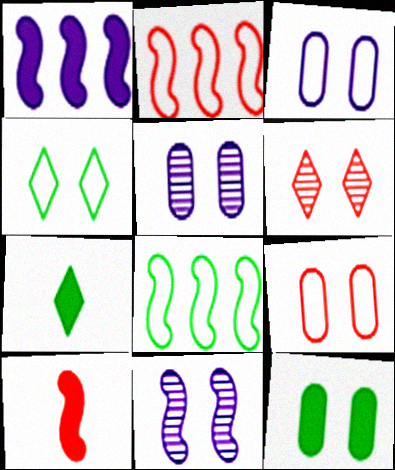[[2, 5, 7], 
[5, 9, 12], 
[8, 10, 11]]